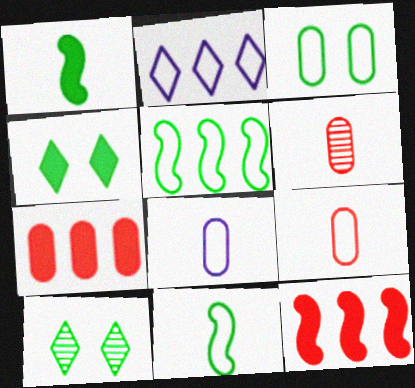[[8, 10, 12]]